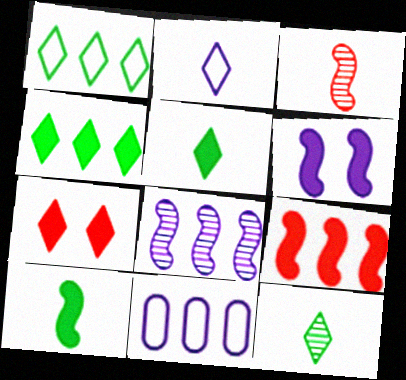[[6, 9, 10]]